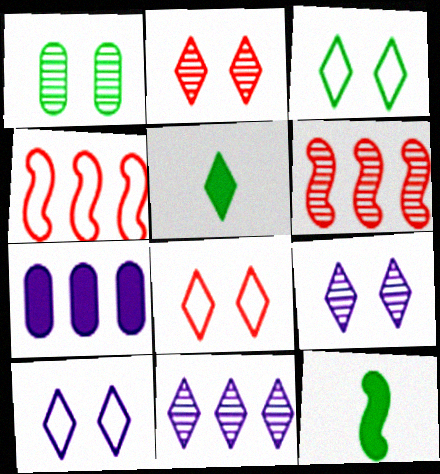[[3, 8, 10], 
[5, 8, 11]]